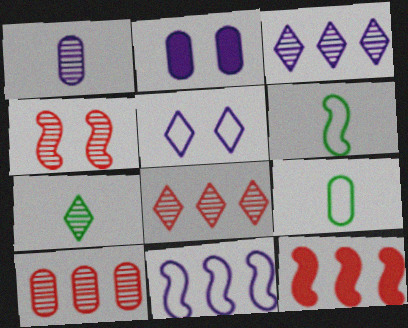[[2, 6, 8], 
[2, 9, 10]]